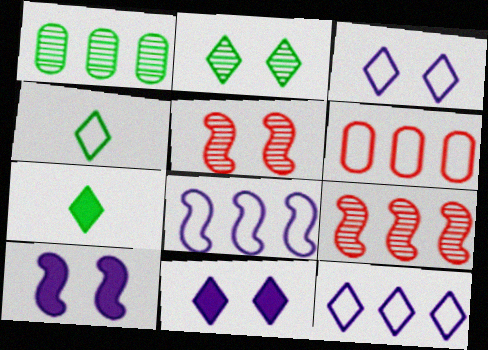[]